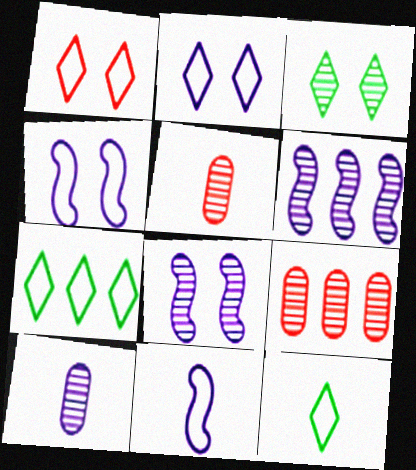[[3, 5, 6]]